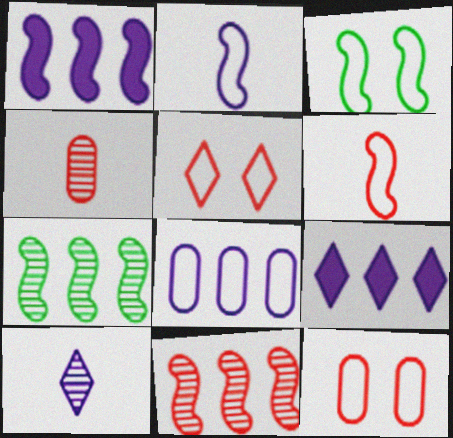[[3, 4, 9]]